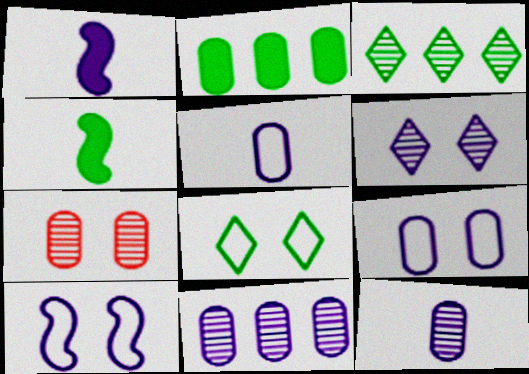[[2, 5, 7]]